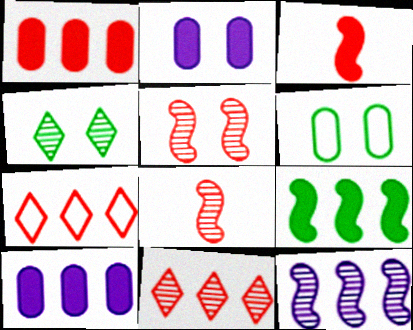[]